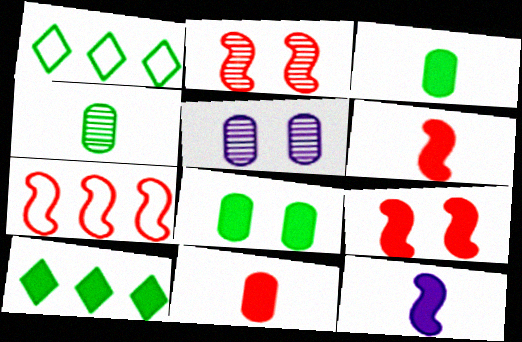[[1, 5, 6], 
[2, 6, 7]]